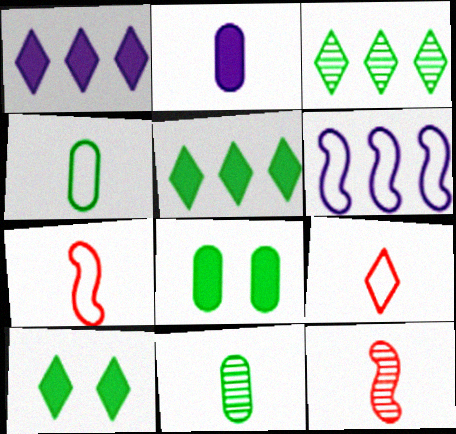[]